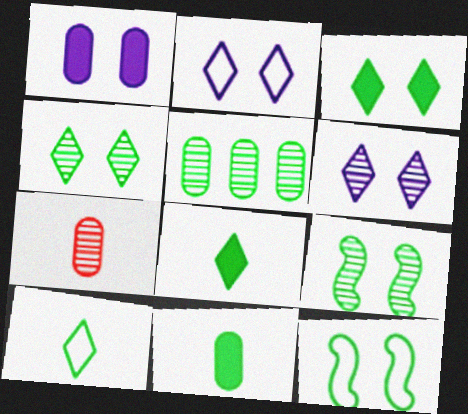[[5, 8, 12]]